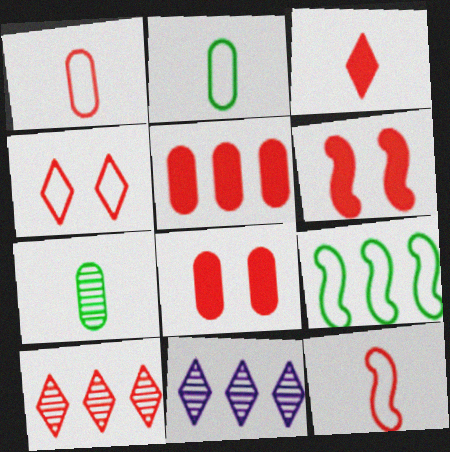[[1, 6, 10], 
[2, 6, 11], 
[3, 4, 10], 
[3, 5, 6], 
[5, 9, 11], 
[8, 10, 12]]